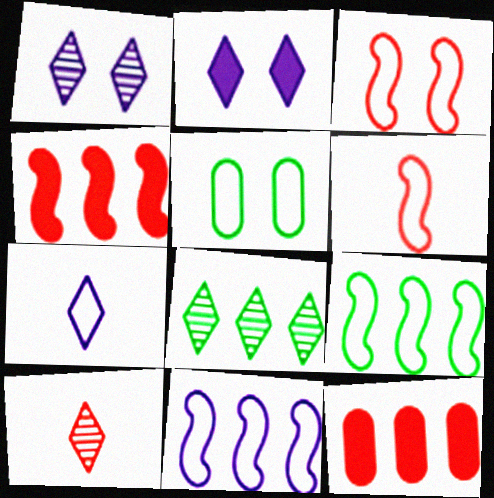[[1, 8, 10], 
[3, 10, 12], 
[8, 11, 12]]